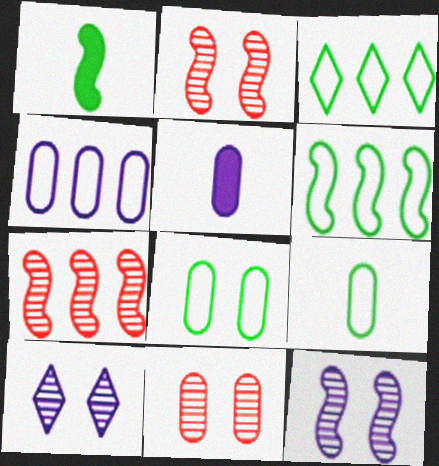[[2, 3, 5]]